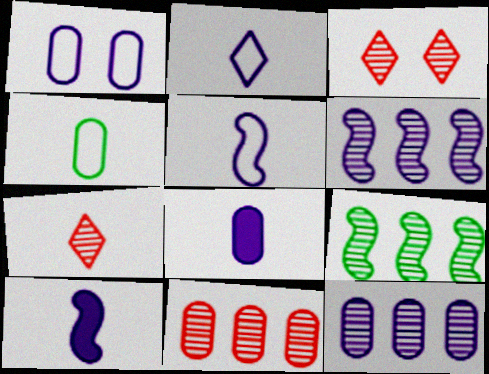[[1, 8, 12], 
[4, 7, 10]]